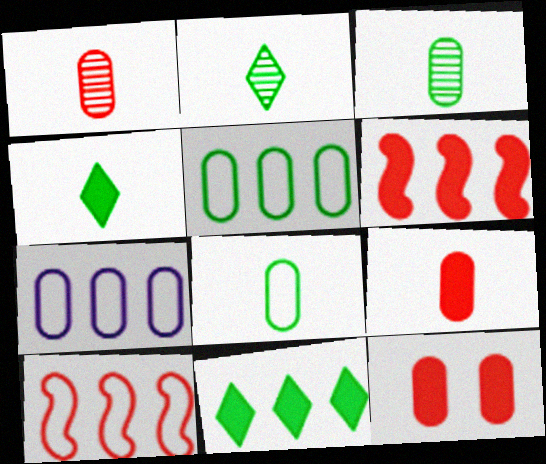[[3, 7, 12]]